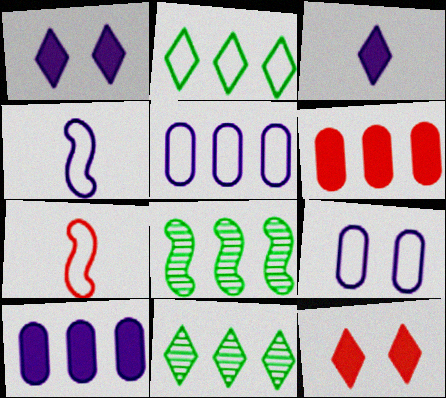[[2, 7, 9]]